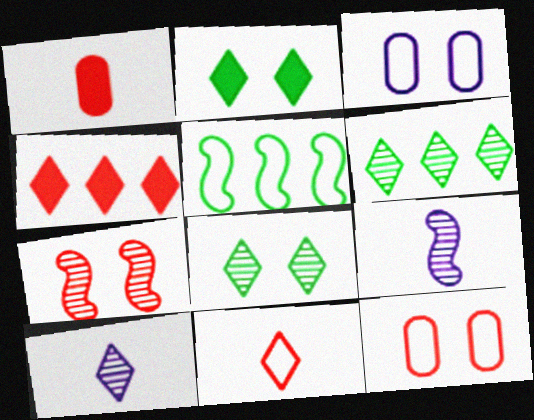[[2, 3, 7], 
[3, 5, 11]]